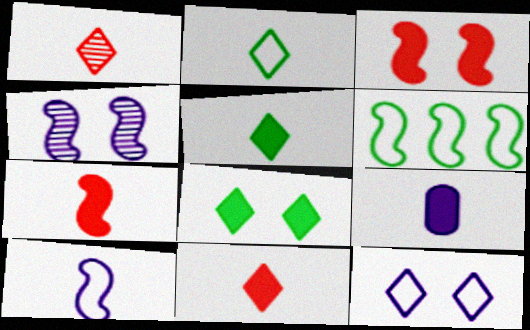[[4, 6, 7], 
[5, 7, 9]]